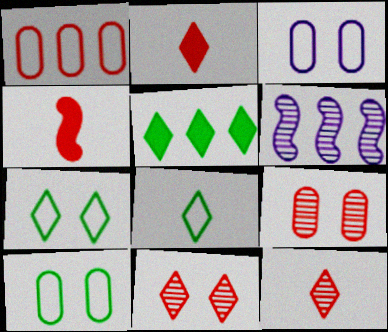[[1, 4, 11], 
[1, 5, 6], 
[2, 6, 10]]